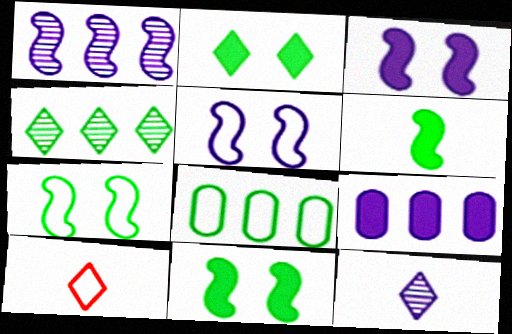[[5, 8, 10], 
[5, 9, 12]]